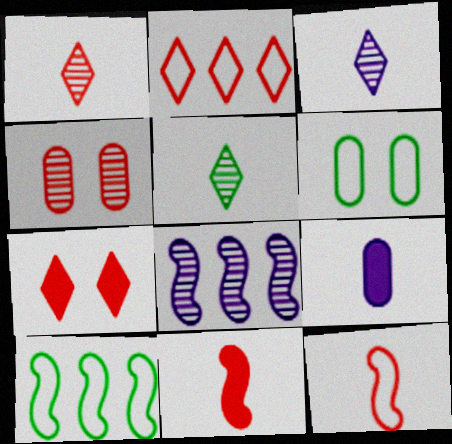[[1, 2, 7], 
[1, 3, 5], 
[2, 4, 11], 
[4, 5, 8], 
[5, 9, 12]]